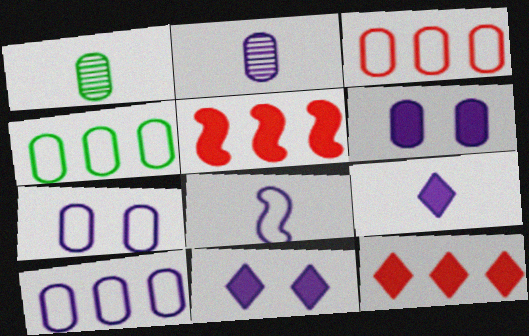[[1, 3, 6], 
[2, 6, 10], 
[2, 8, 9], 
[3, 4, 10]]